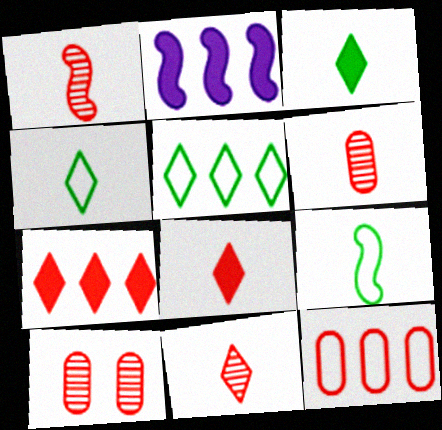[[1, 6, 11], 
[2, 4, 10]]